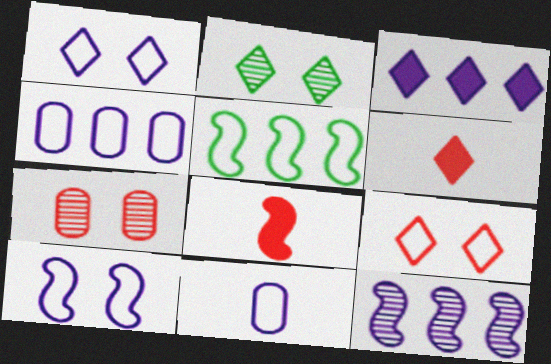[[2, 4, 8], 
[3, 4, 12], 
[5, 9, 11]]